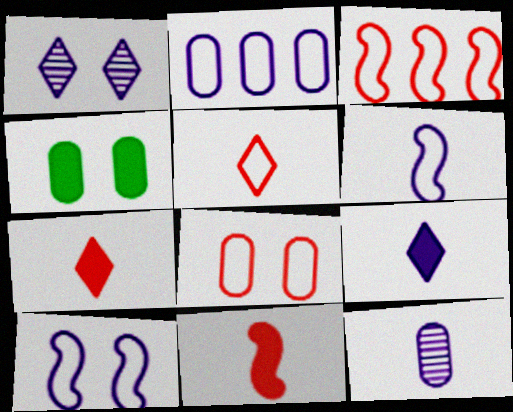[[3, 5, 8], 
[6, 9, 12]]